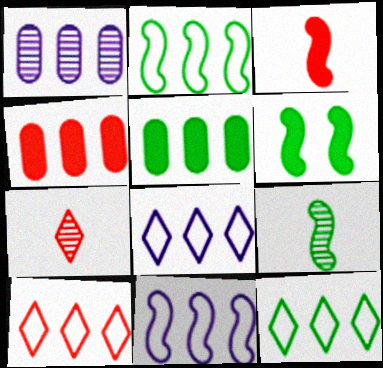[[2, 6, 9], 
[8, 10, 12]]